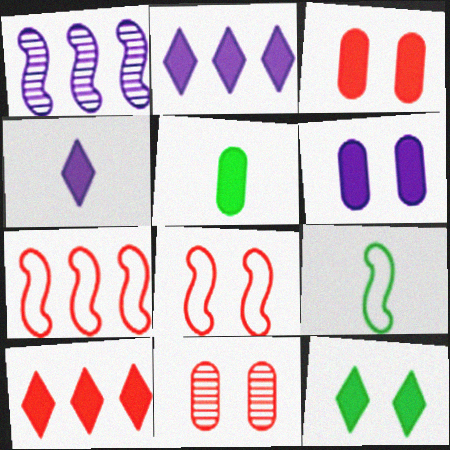[[2, 9, 11], 
[4, 10, 12]]